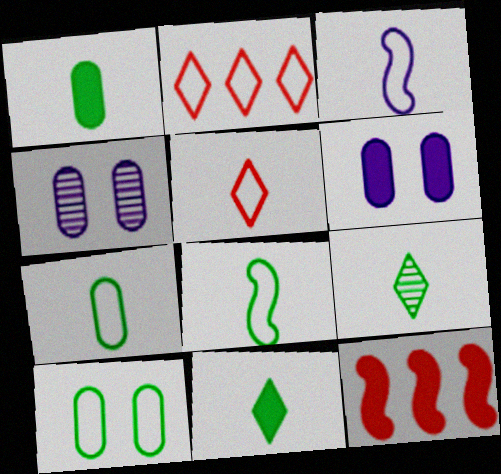[[1, 8, 9], 
[2, 3, 10], 
[3, 5, 7], 
[6, 11, 12]]